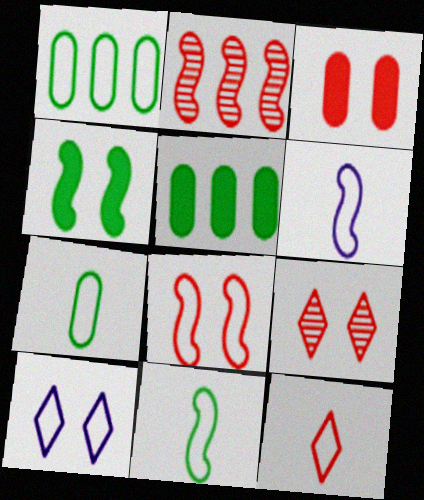[[2, 3, 12], 
[2, 4, 6], 
[3, 8, 9], 
[5, 6, 9], 
[6, 7, 12]]